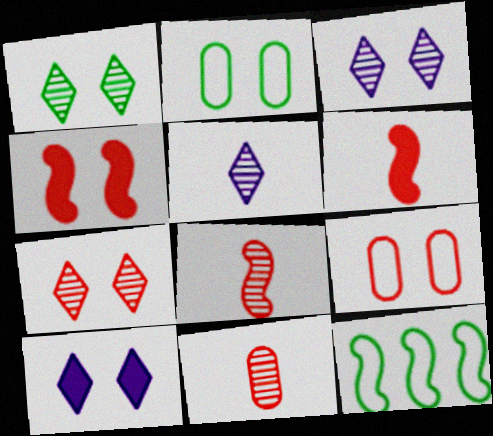[[1, 3, 7], 
[2, 3, 4], 
[4, 7, 9], 
[10, 11, 12]]